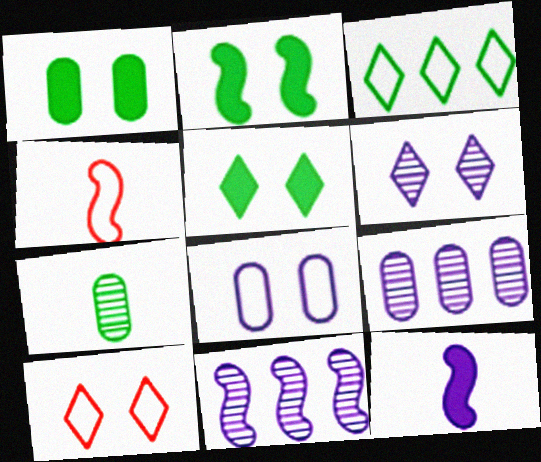[[1, 2, 5], 
[2, 3, 7], 
[2, 4, 11], 
[3, 4, 8], 
[4, 5, 9], 
[5, 6, 10]]